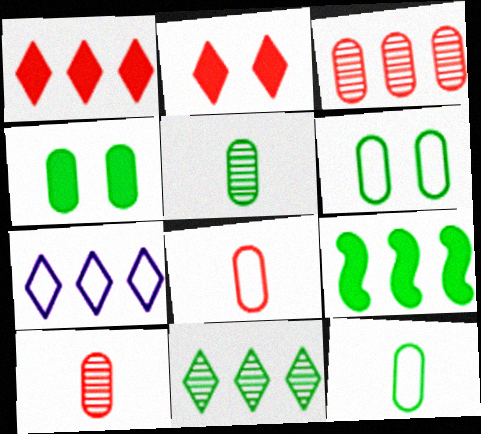[[1, 7, 11], 
[3, 7, 9]]